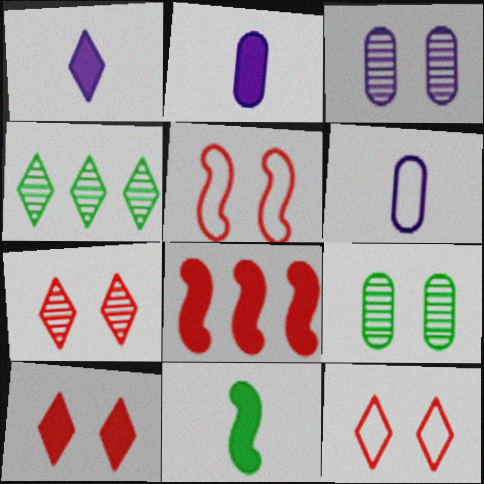[[1, 4, 12], 
[2, 4, 5], 
[7, 10, 12]]